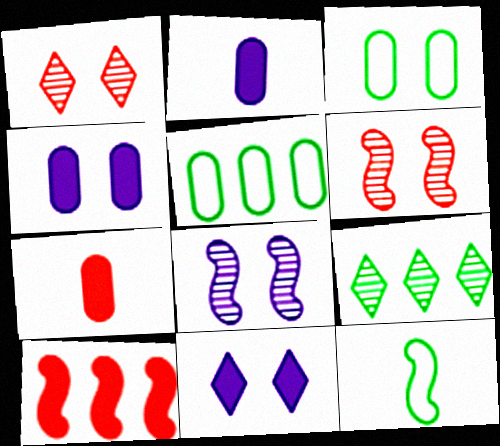[[3, 6, 11], 
[8, 10, 12]]